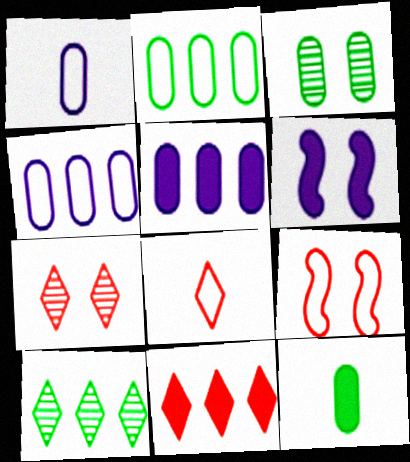[[2, 3, 12], 
[6, 11, 12], 
[7, 8, 11]]